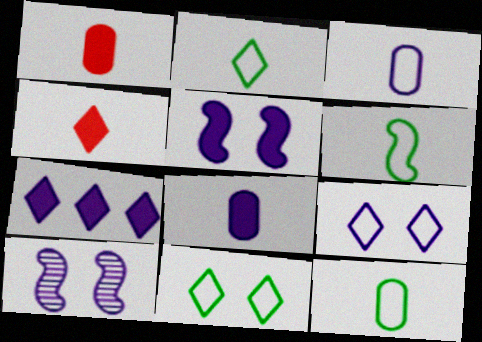[[2, 6, 12], 
[3, 7, 10], 
[5, 7, 8]]